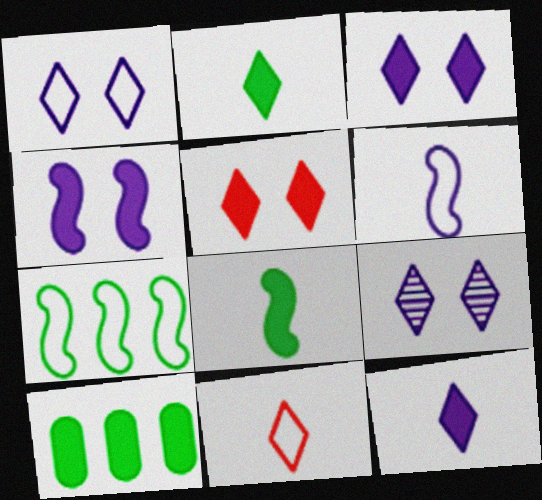[[1, 3, 9]]